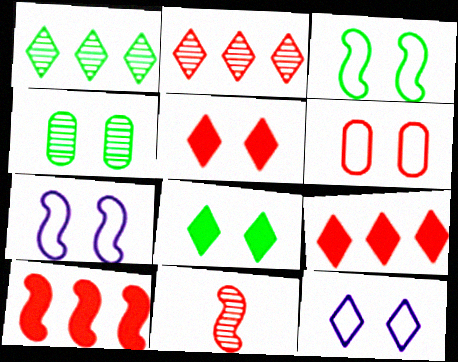[[3, 4, 8], 
[3, 6, 12], 
[4, 5, 7], 
[6, 9, 11]]